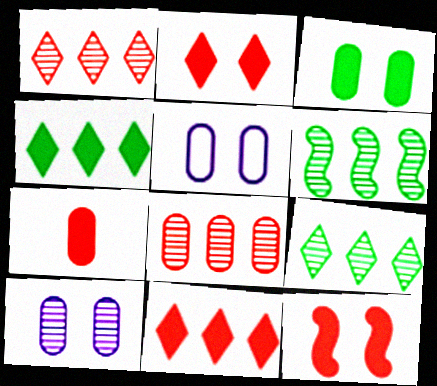[[7, 11, 12]]